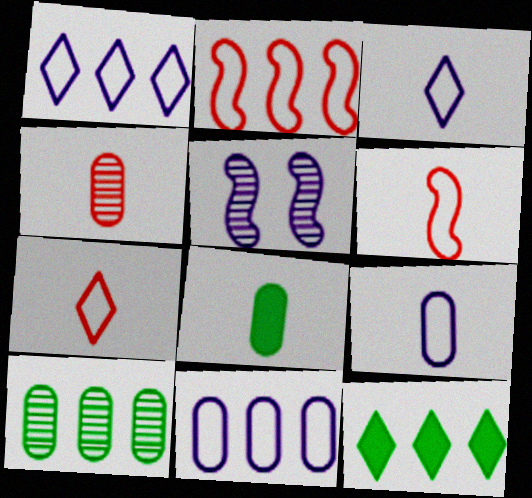[[4, 8, 9]]